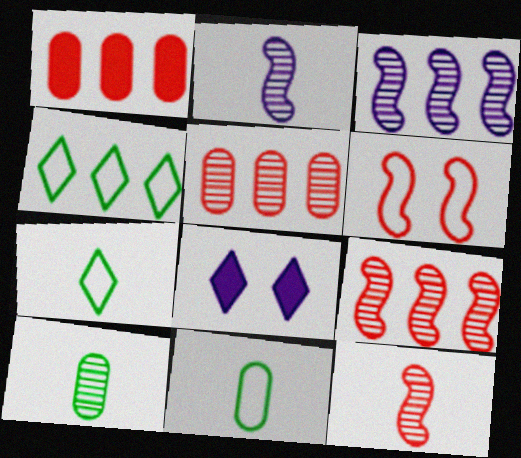[[1, 3, 4], 
[8, 9, 11]]